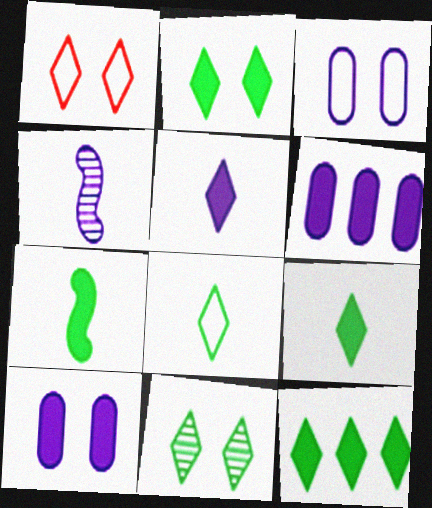[[2, 9, 12], 
[8, 11, 12]]